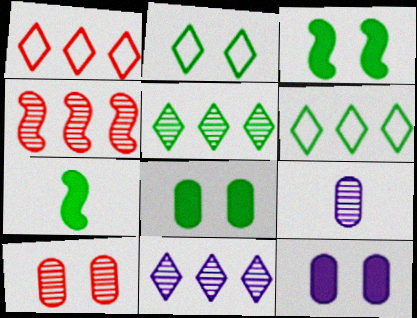[[1, 3, 9]]